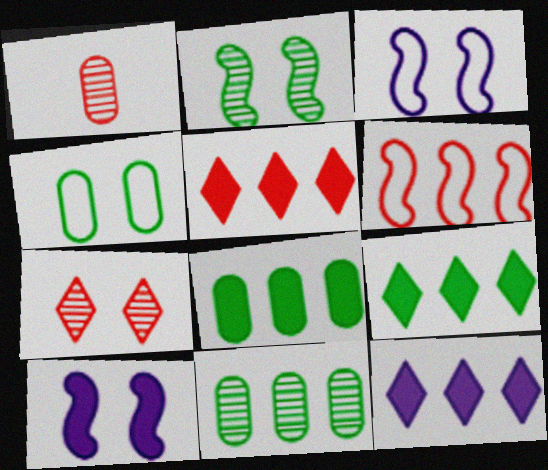[[1, 3, 9], 
[4, 7, 10], 
[5, 9, 12], 
[6, 11, 12]]